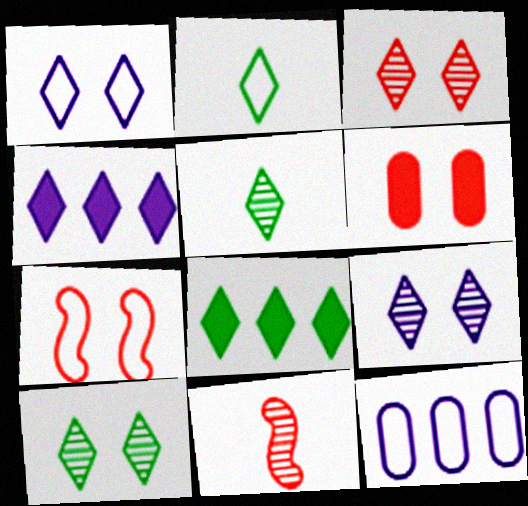[[2, 3, 4], 
[2, 7, 12], 
[2, 8, 10], 
[3, 6, 7], 
[3, 9, 10]]